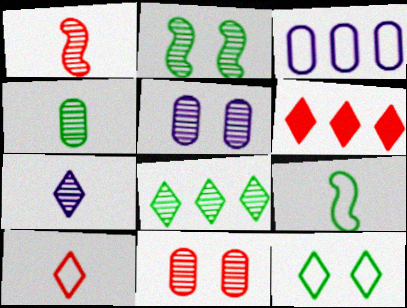[[1, 4, 7], 
[1, 5, 8], 
[2, 4, 8], 
[5, 6, 9], 
[6, 7, 12]]